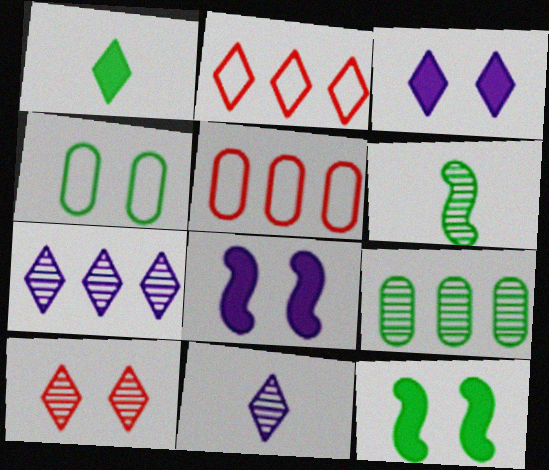[[3, 5, 6], 
[4, 8, 10], 
[5, 11, 12]]